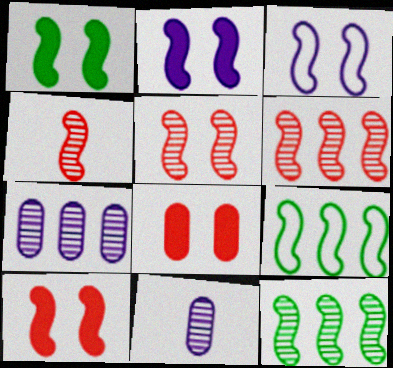[[1, 2, 10], 
[1, 3, 5], 
[2, 4, 9], 
[4, 5, 6]]